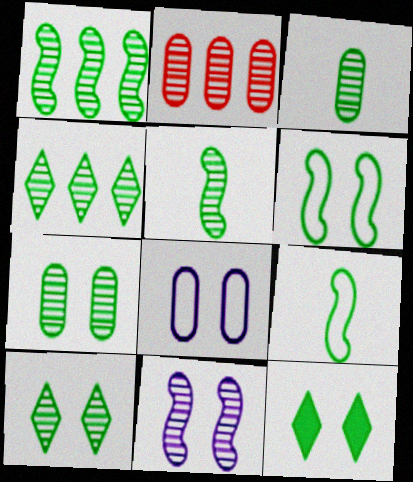[[1, 3, 10], 
[4, 5, 7], 
[6, 7, 12]]